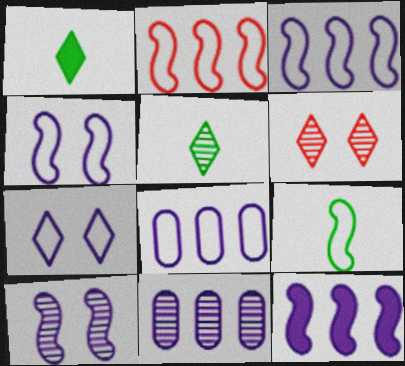[[2, 4, 9]]